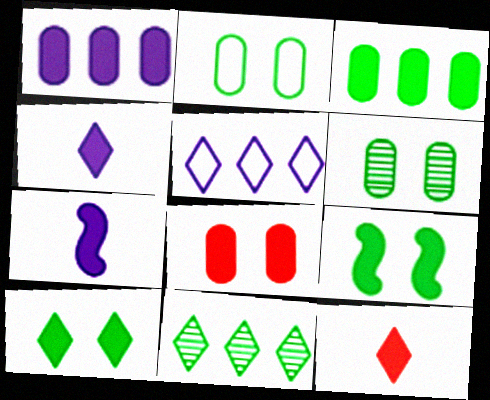[[1, 9, 12]]